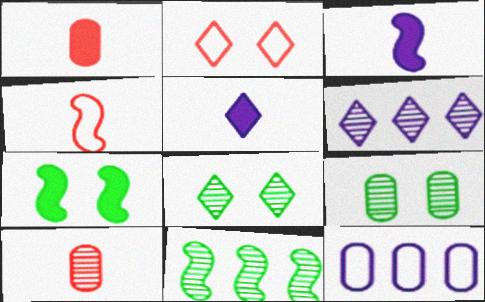[[1, 9, 12]]